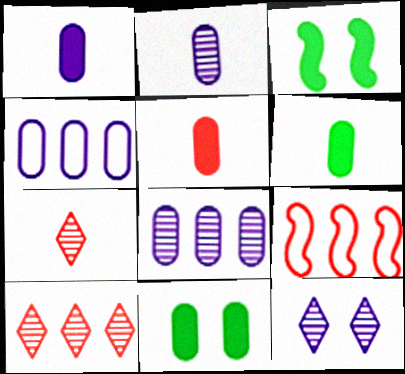[[1, 5, 6], 
[3, 4, 7], 
[6, 9, 12]]